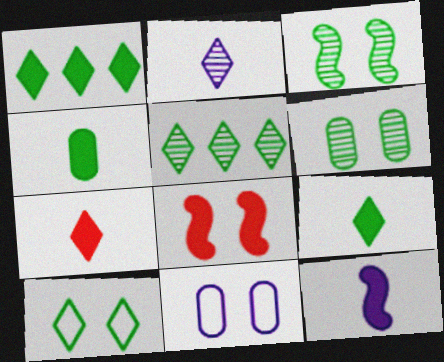[[4, 7, 12], 
[5, 9, 10]]